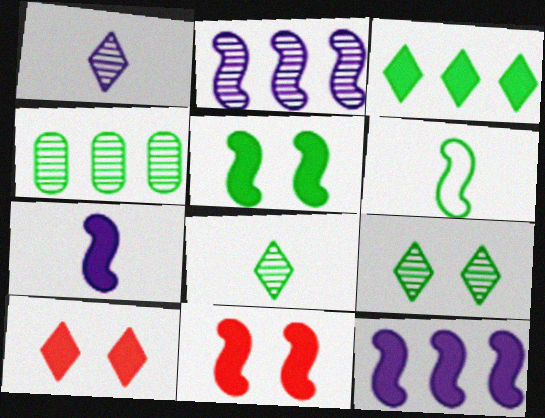[[2, 6, 11]]